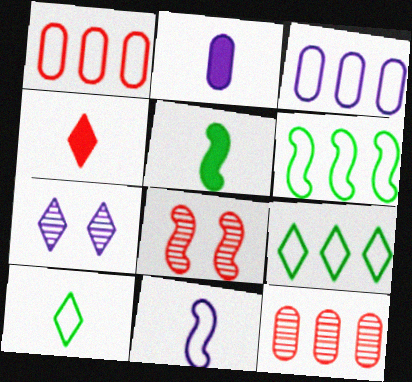[[1, 4, 8], 
[1, 5, 7], 
[2, 4, 5], 
[2, 8, 9], 
[4, 7, 9]]